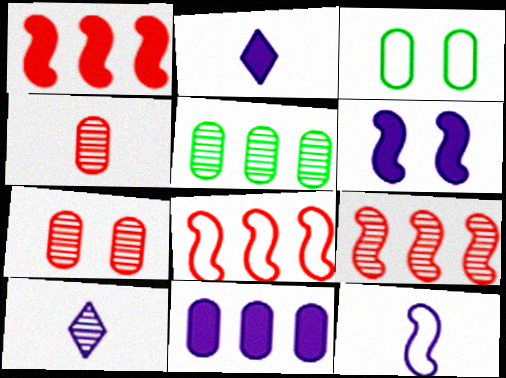[[1, 3, 10], 
[1, 8, 9], 
[2, 3, 9], 
[2, 6, 11], 
[3, 4, 11]]